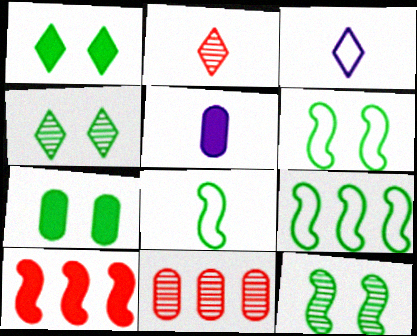[[1, 5, 10], 
[2, 5, 8], 
[4, 6, 7], 
[6, 8, 9]]